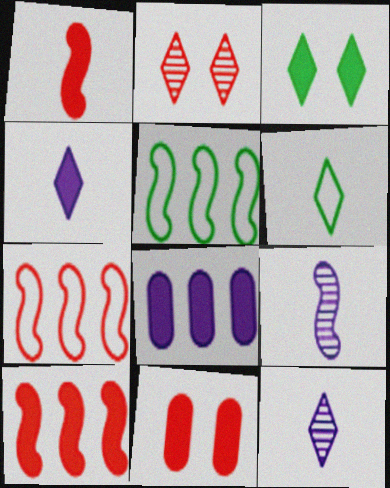[[1, 3, 8], 
[5, 11, 12]]